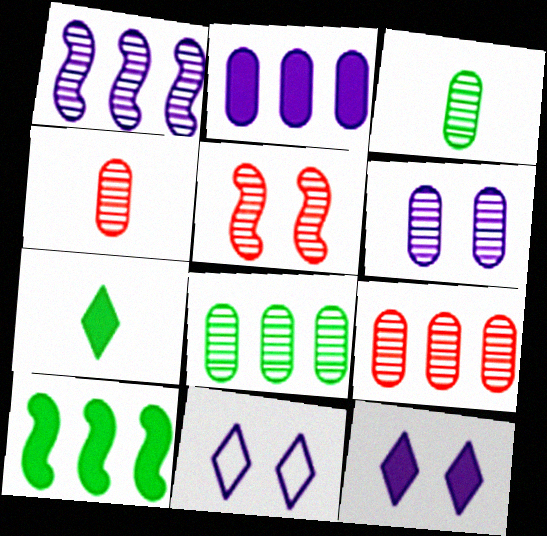[[3, 6, 9], 
[4, 6, 8], 
[4, 10, 11]]